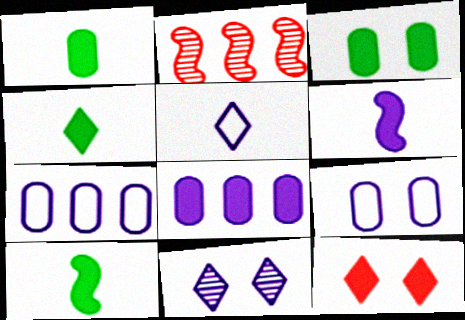[[1, 4, 10], 
[2, 3, 5], 
[2, 4, 9], 
[6, 7, 11], 
[8, 10, 12]]